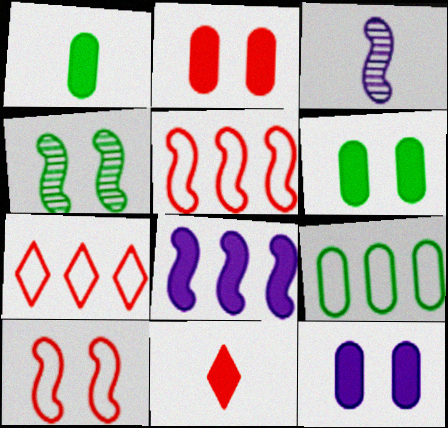[[2, 6, 12], 
[3, 6, 7], 
[6, 8, 11]]